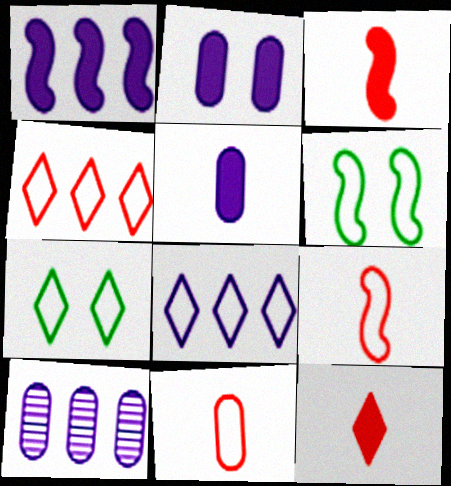[[1, 8, 10], 
[3, 7, 10], 
[6, 8, 11], 
[6, 10, 12]]